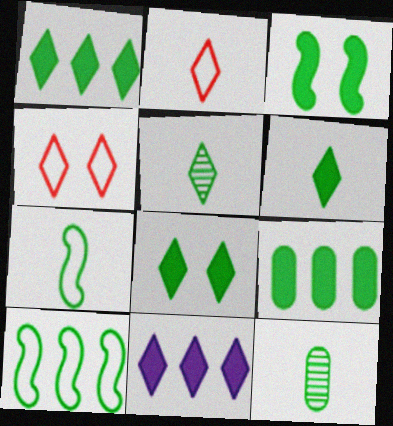[[1, 6, 8], 
[3, 6, 9], 
[4, 5, 11], 
[6, 7, 12], 
[8, 10, 12]]